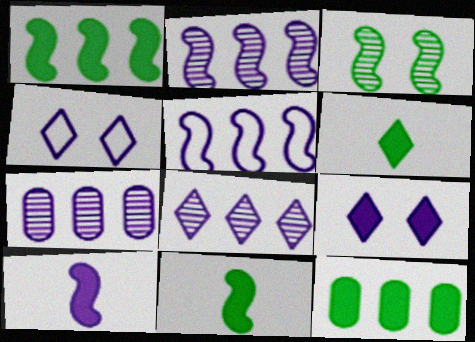[[2, 7, 8], 
[4, 7, 10]]